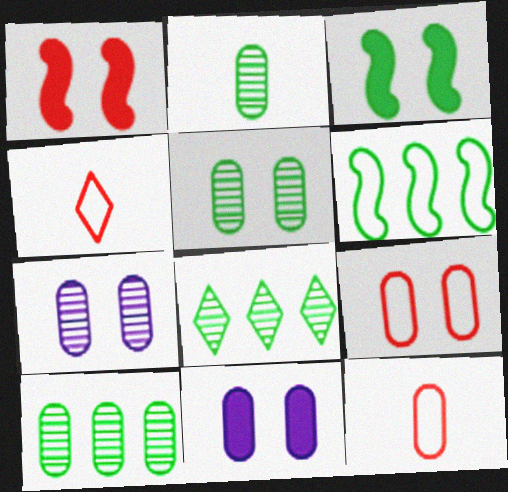[[2, 5, 10], 
[5, 9, 11], 
[10, 11, 12]]